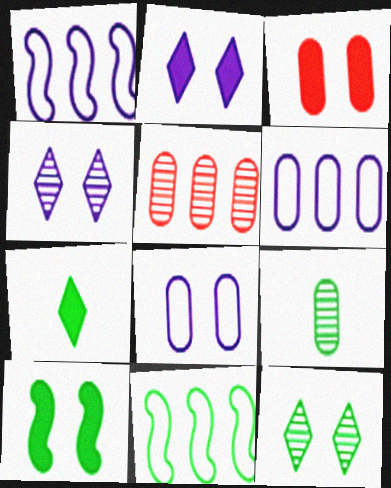[[2, 3, 10], 
[3, 6, 9]]